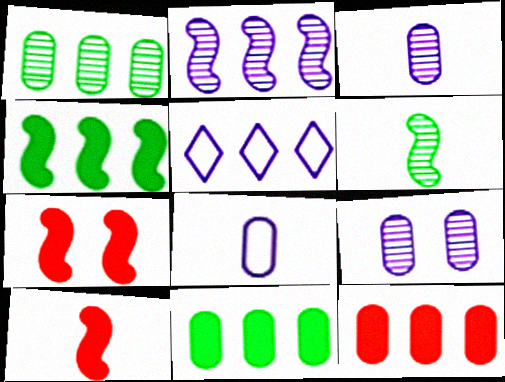[]